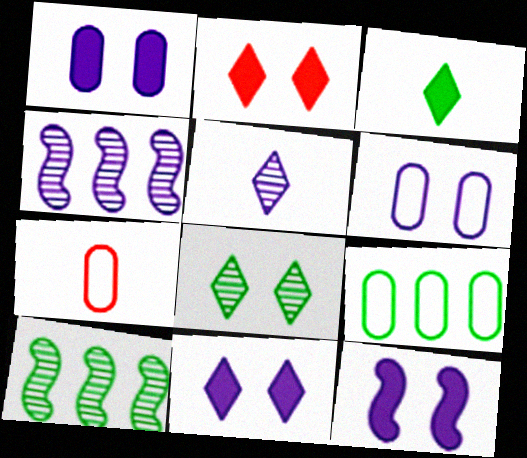[[1, 11, 12], 
[6, 7, 9], 
[7, 10, 11]]